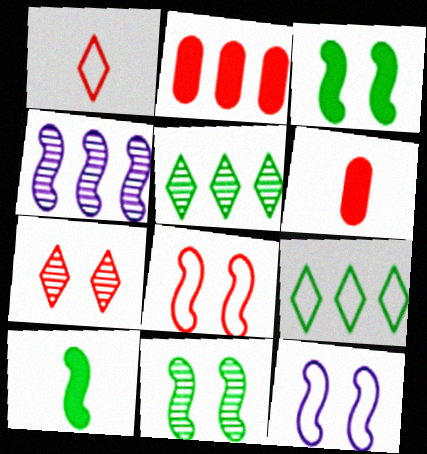[[2, 4, 9], 
[4, 8, 10], 
[5, 6, 12]]